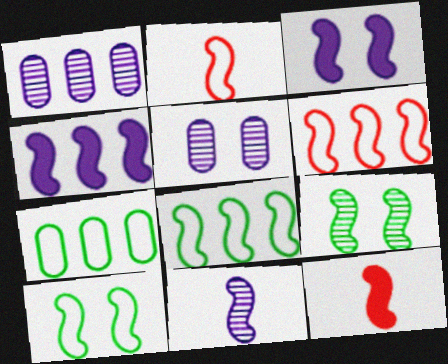[[2, 4, 9]]